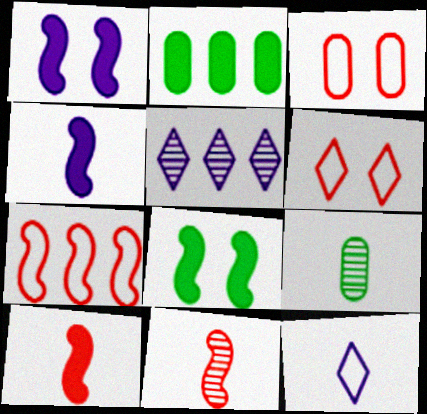[[2, 5, 7], 
[9, 10, 12]]